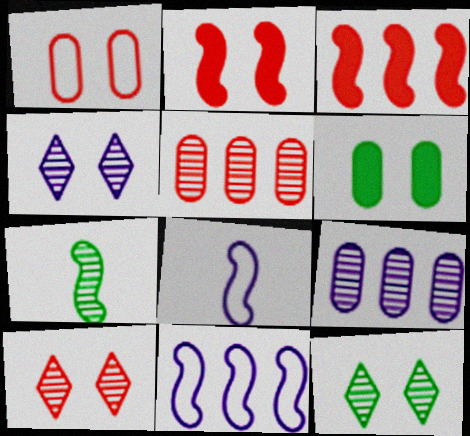[[1, 2, 10], 
[2, 7, 11], 
[4, 5, 7], 
[4, 10, 12], 
[7, 9, 10]]